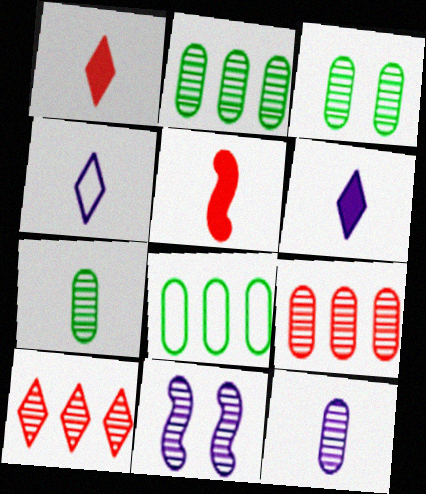[[1, 8, 11], 
[2, 3, 7], 
[3, 9, 12], 
[4, 5, 7], 
[7, 10, 11]]